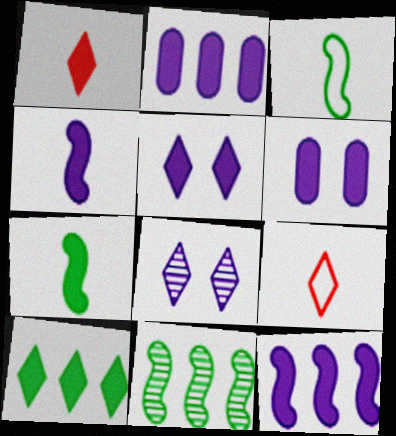[[1, 5, 10], 
[2, 4, 5], 
[6, 9, 11], 
[8, 9, 10]]